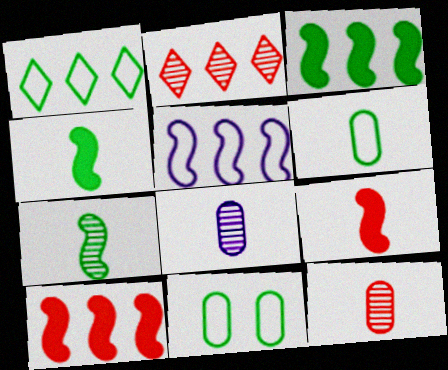[]